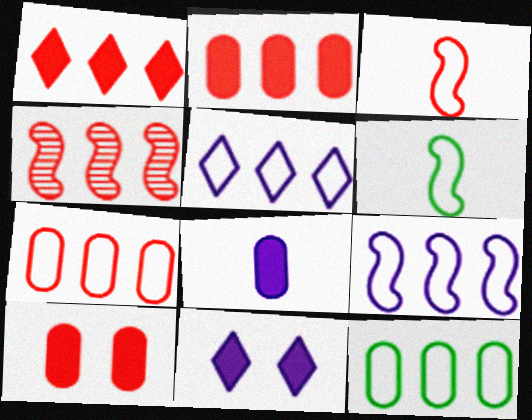[[1, 4, 7]]